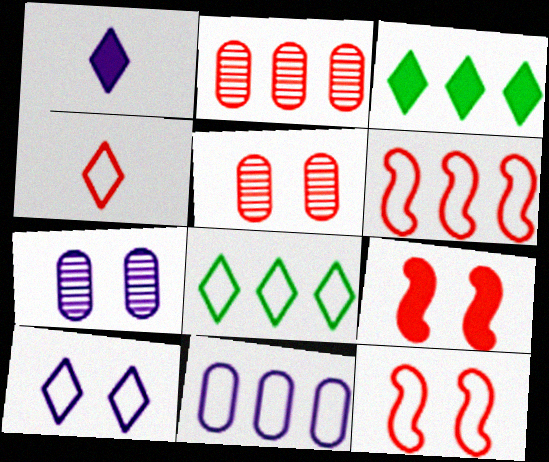[[2, 4, 9], 
[4, 8, 10], 
[6, 8, 11]]